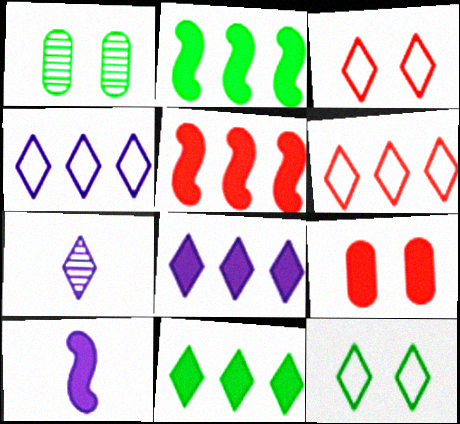[[1, 6, 10], 
[3, 7, 11], 
[9, 10, 11]]